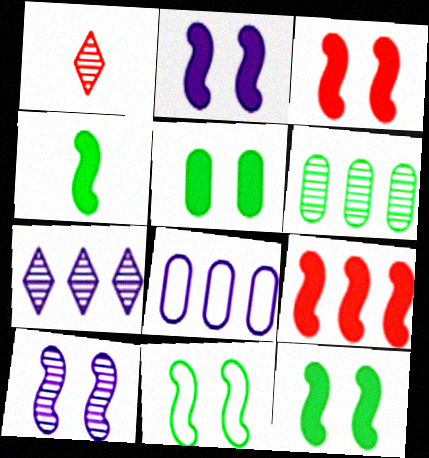[[1, 6, 10], 
[1, 8, 12], 
[2, 3, 12], 
[2, 4, 9], 
[3, 10, 11]]